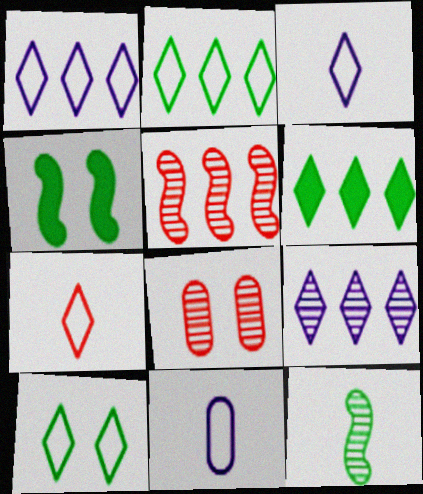[[1, 7, 10], 
[8, 9, 12]]